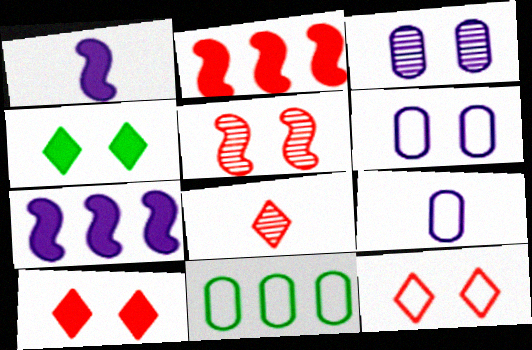[[4, 5, 6]]